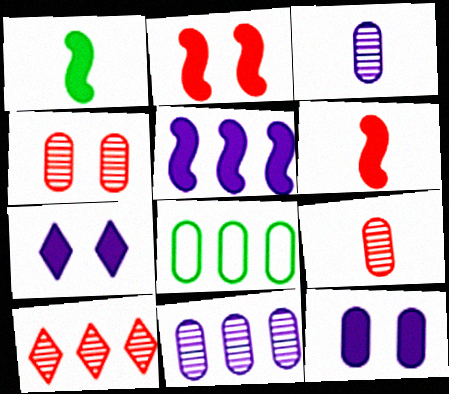[[1, 2, 5], 
[5, 8, 10], 
[8, 9, 12]]